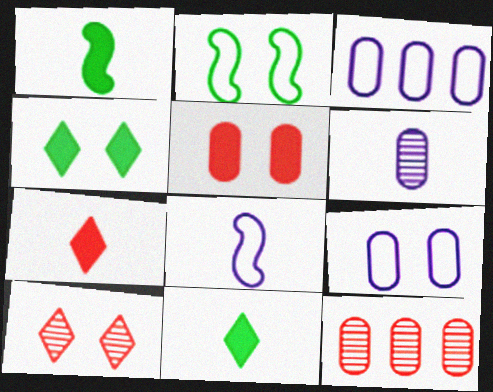[[1, 3, 10], 
[4, 8, 12]]